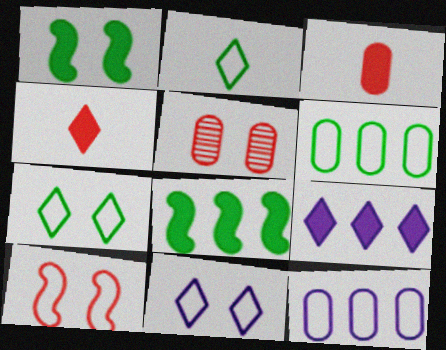[[1, 3, 9], 
[1, 5, 11], 
[2, 10, 12]]